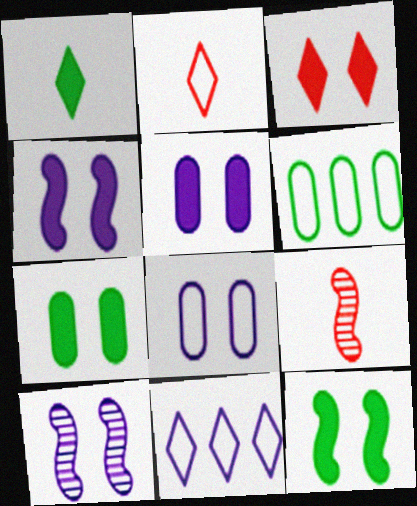[[3, 4, 7], 
[3, 5, 12], 
[7, 9, 11]]